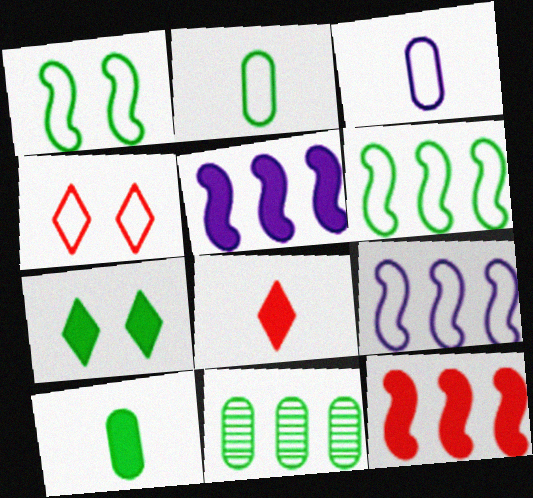[[2, 4, 9], 
[3, 4, 6]]